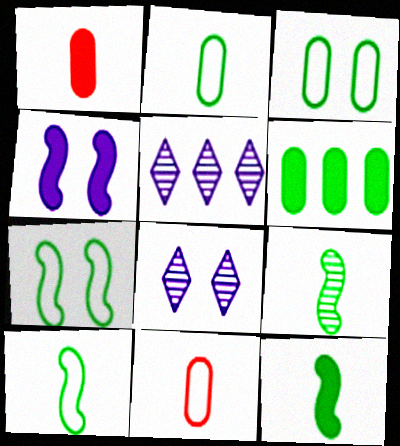[[1, 5, 7], 
[9, 10, 12]]